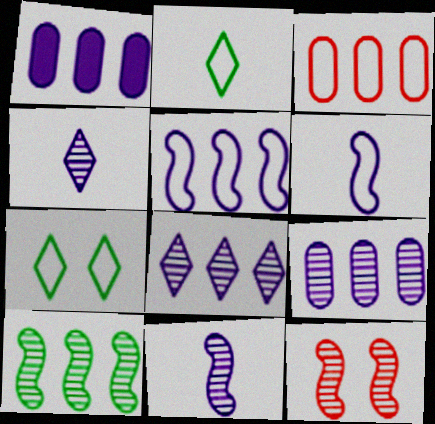[[1, 2, 12], 
[1, 5, 8], 
[3, 6, 7], 
[10, 11, 12]]